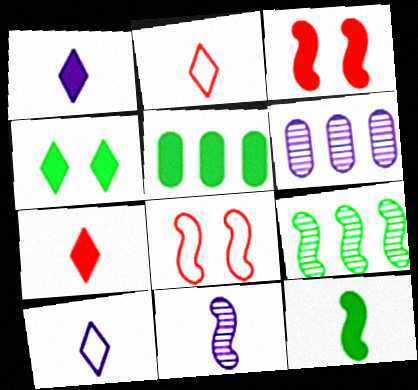[[1, 3, 5], 
[4, 5, 12]]